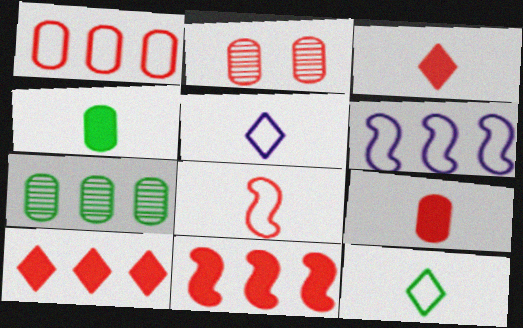[[1, 2, 9], 
[2, 8, 10], 
[6, 7, 10]]